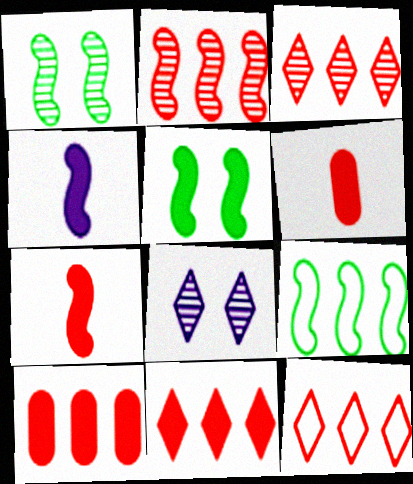[[2, 10, 12], 
[3, 11, 12], 
[6, 8, 9]]